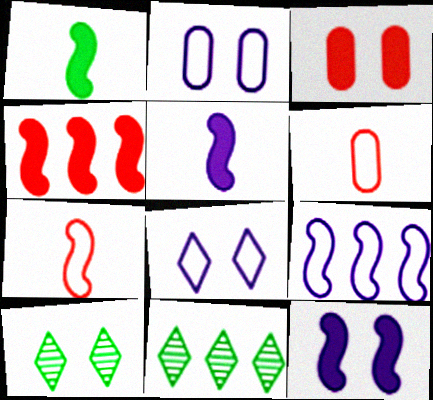[[1, 4, 12], 
[6, 11, 12]]